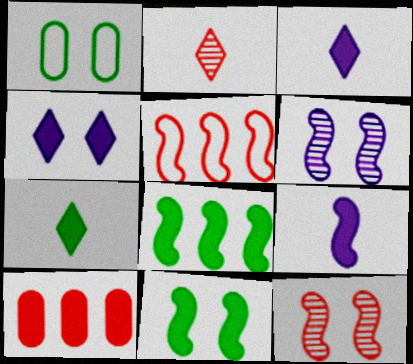[[1, 4, 12], 
[3, 10, 11]]